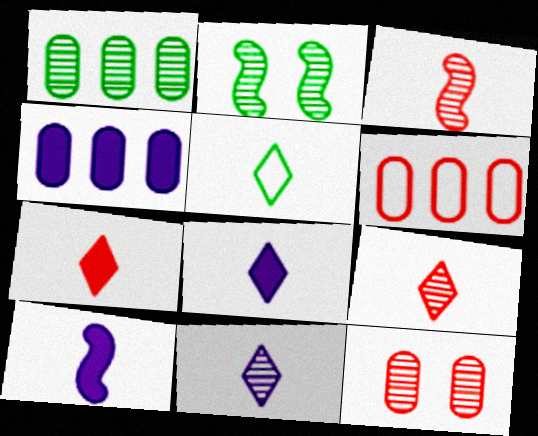[[1, 4, 6], 
[2, 6, 8], 
[5, 7, 11], 
[5, 8, 9]]